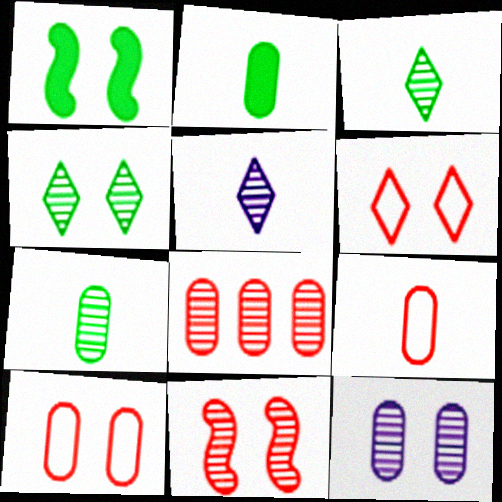[[1, 6, 12], 
[4, 11, 12], 
[7, 8, 12]]